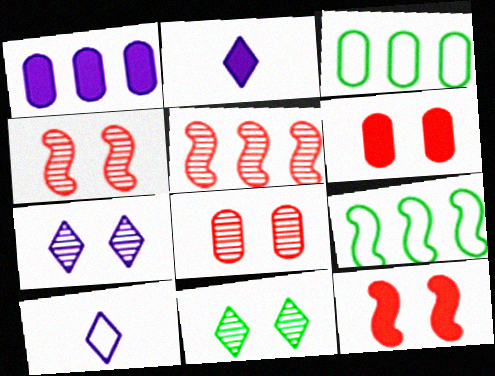[[2, 3, 4], 
[2, 8, 9]]